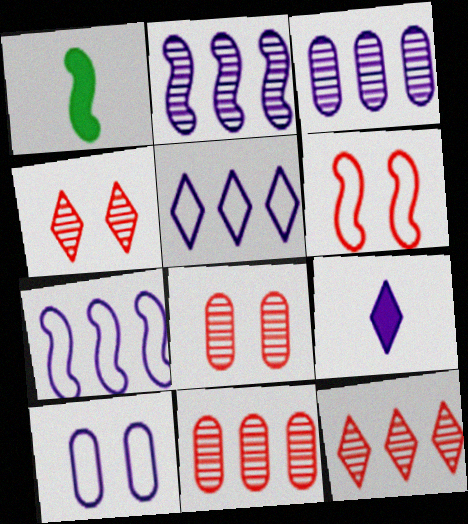[[1, 2, 6], 
[1, 5, 8], 
[1, 10, 12], 
[2, 9, 10]]